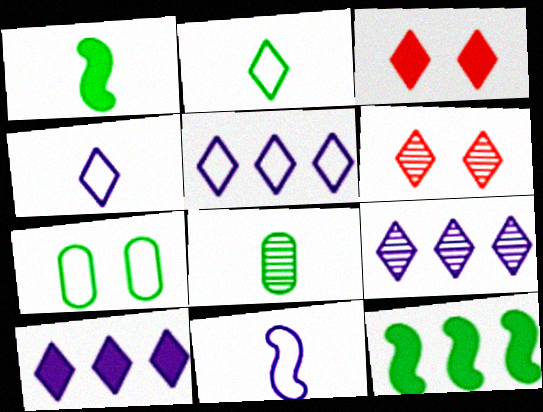[[1, 2, 8], 
[2, 3, 9], 
[2, 6, 10], 
[5, 9, 10]]